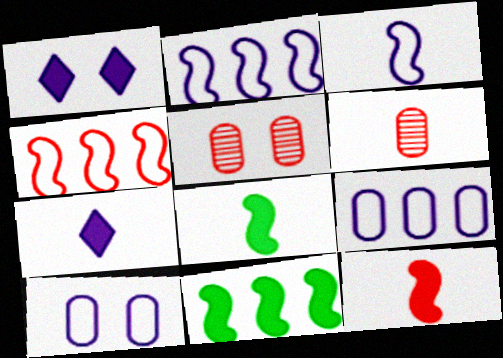[]